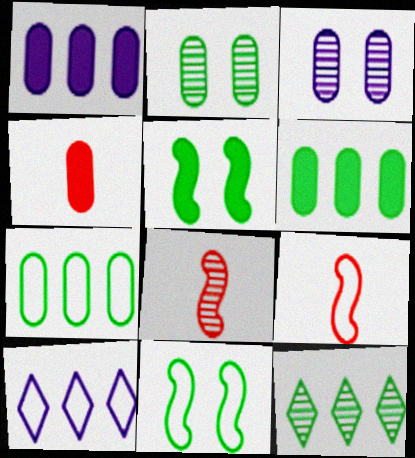[[3, 4, 7], 
[3, 8, 12]]